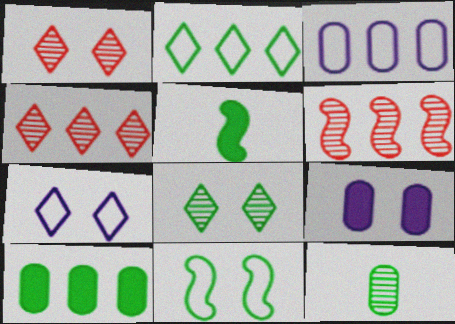[[1, 3, 5], 
[1, 9, 11]]